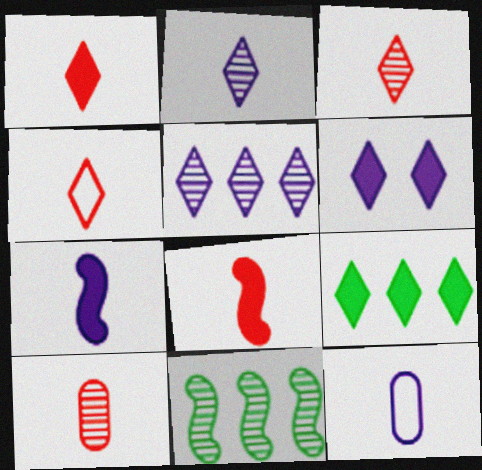[[1, 3, 4], 
[1, 6, 9], 
[2, 7, 12], 
[4, 8, 10]]